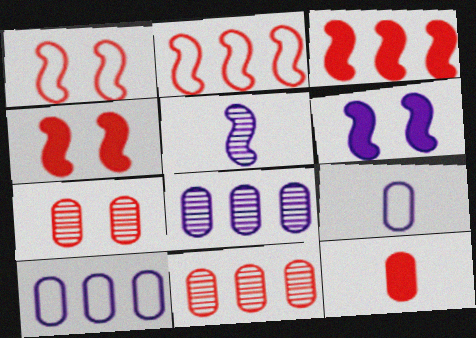[]